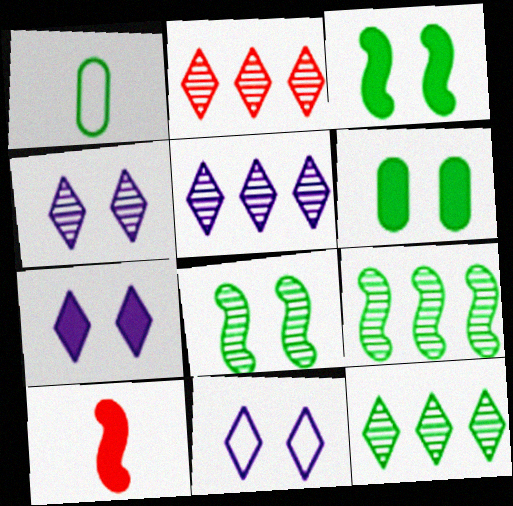[[1, 3, 12], 
[2, 5, 12], 
[4, 7, 11]]